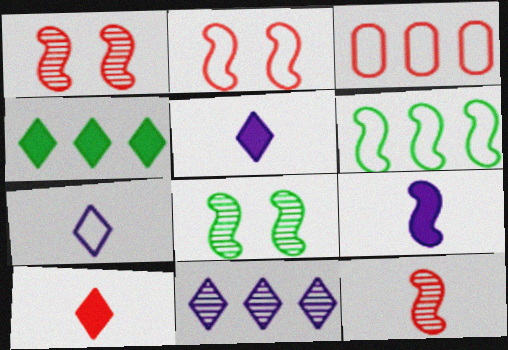[[1, 3, 10], 
[1, 6, 9], 
[3, 5, 8]]